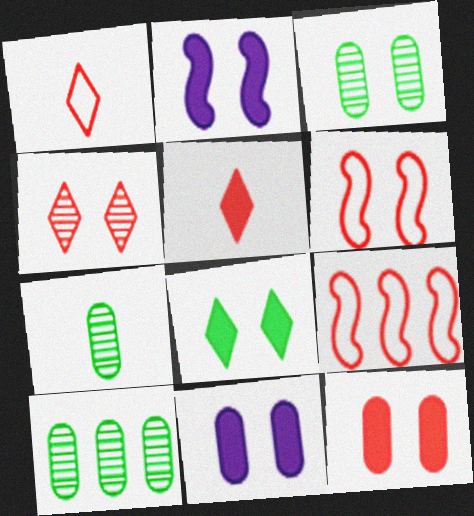[[1, 2, 10], 
[2, 8, 12], 
[3, 7, 10], 
[4, 6, 12]]